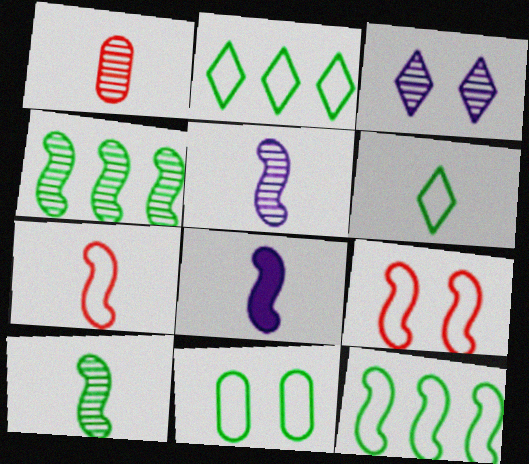[[1, 3, 4], 
[1, 6, 8], 
[4, 8, 9], 
[6, 11, 12], 
[7, 8, 10]]